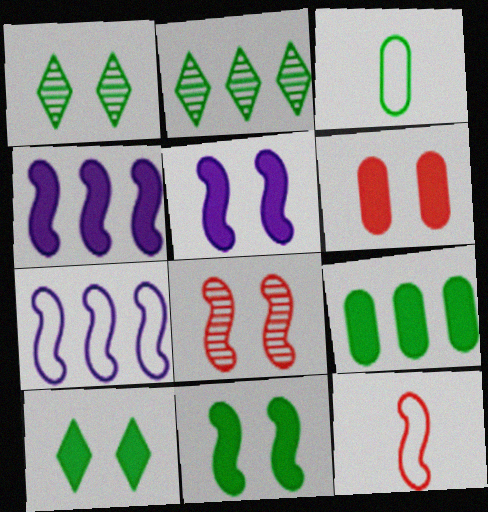[[2, 3, 11], 
[5, 6, 10]]